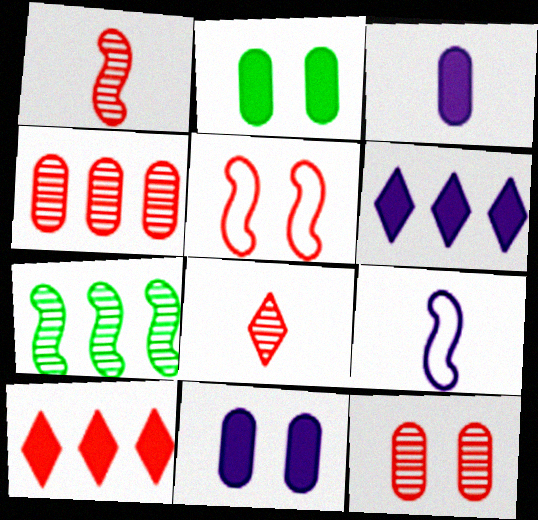[]